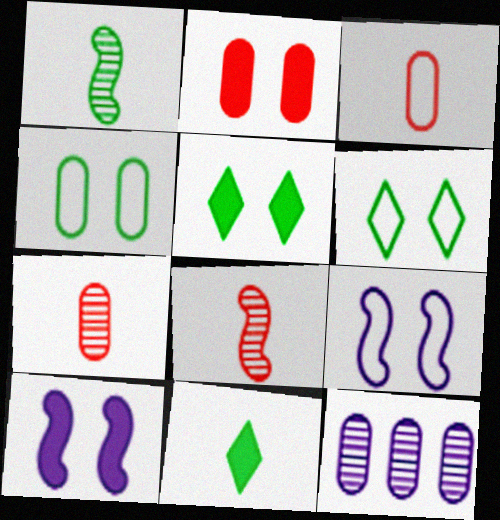[[2, 5, 10]]